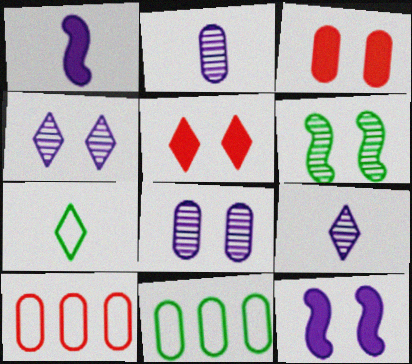[[2, 3, 11]]